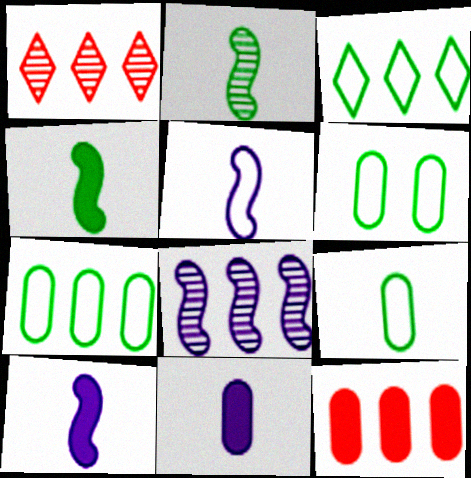[[1, 6, 10], 
[3, 8, 12], 
[6, 7, 9]]